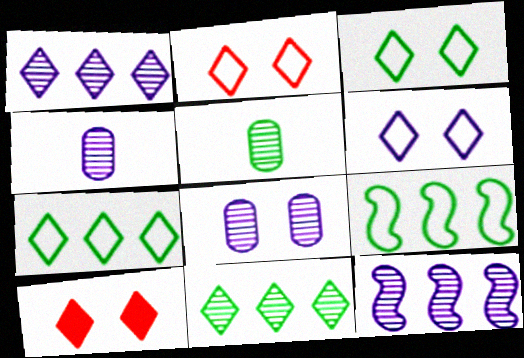[[2, 3, 6], 
[4, 9, 10]]